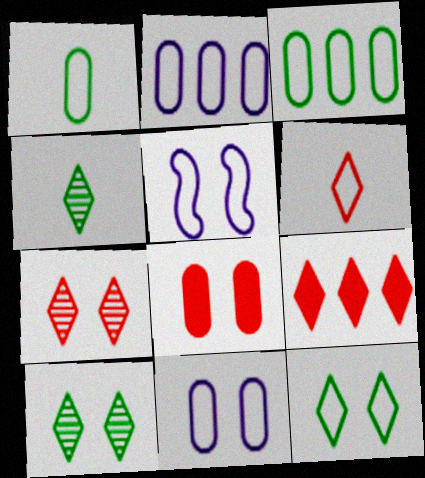[[3, 5, 6], 
[5, 8, 10], 
[6, 7, 9]]